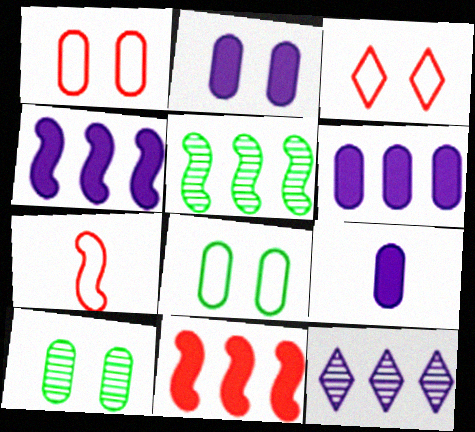[[1, 2, 10], 
[2, 6, 9], 
[3, 5, 9]]